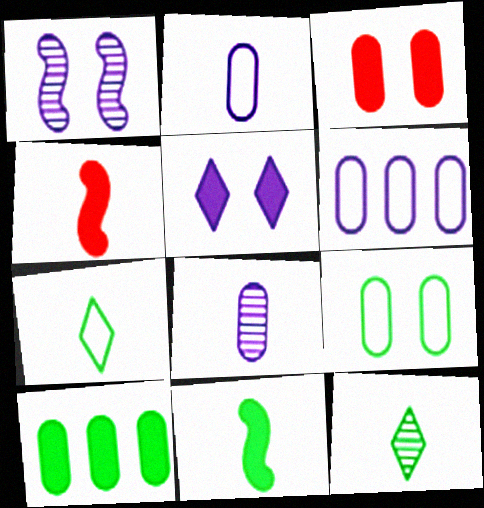[[2, 4, 12], 
[4, 5, 10], 
[4, 7, 8]]